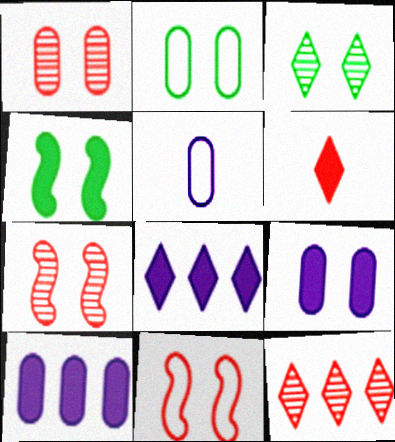[[1, 2, 9], 
[2, 3, 4], 
[3, 9, 11], 
[4, 5, 12], 
[4, 6, 10]]